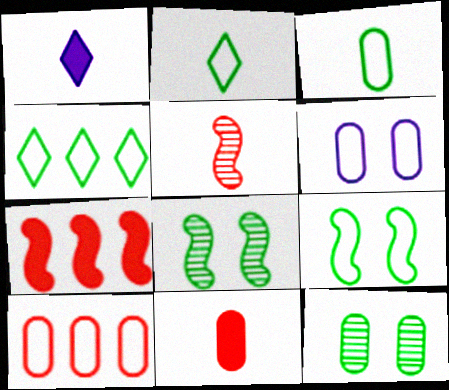[[1, 3, 5], 
[1, 8, 10], 
[3, 4, 9], 
[3, 6, 10]]